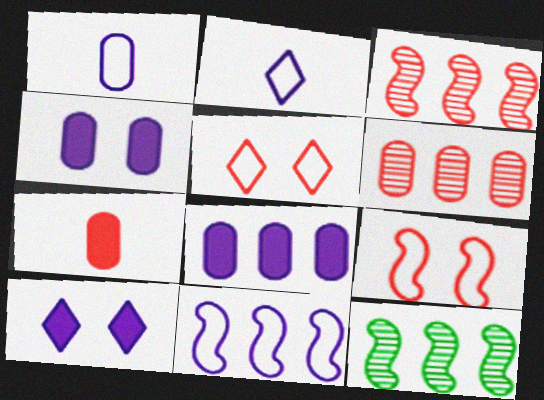[[3, 5, 7]]